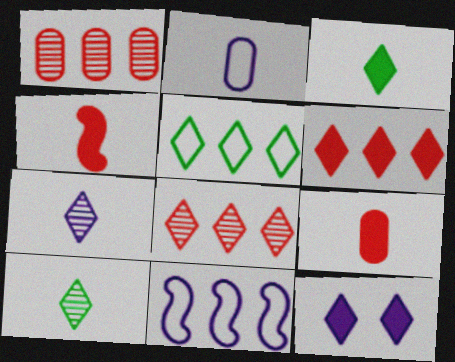[[2, 4, 10], 
[3, 6, 12]]